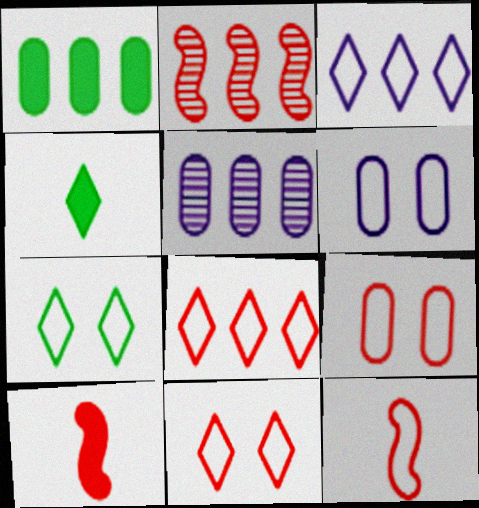[[1, 2, 3], 
[2, 4, 6], 
[5, 7, 10], 
[8, 9, 12]]